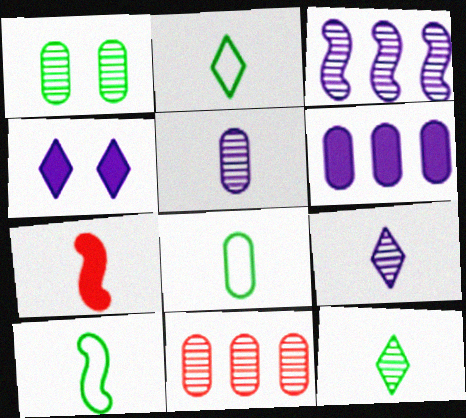[[1, 5, 11], 
[2, 5, 7], 
[2, 8, 10], 
[4, 10, 11], 
[7, 8, 9]]